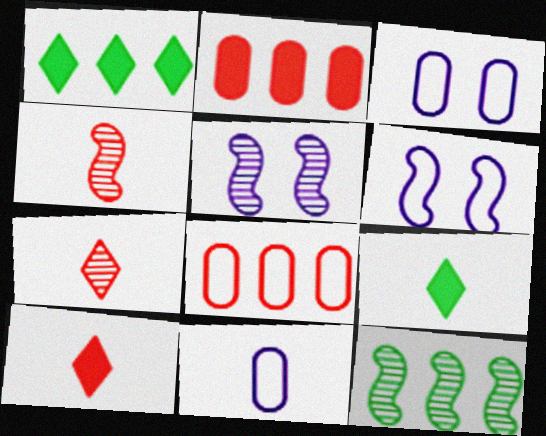[[1, 3, 4], 
[3, 10, 12], 
[4, 5, 12], 
[4, 9, 11], 
[5, 8, 9]]